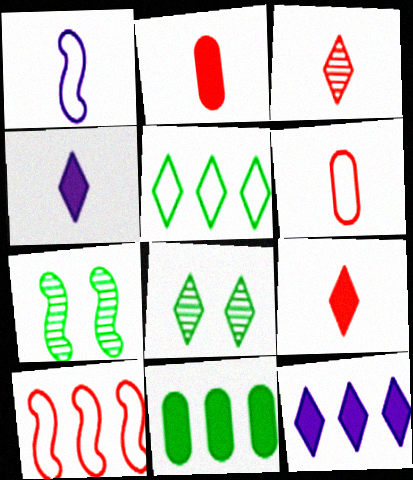[[6, 7, 12]]